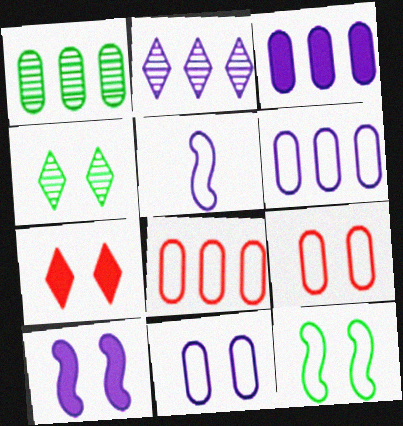[[1, 3, 8], 
[1, 5, 7], 
[4, 9, 10]]